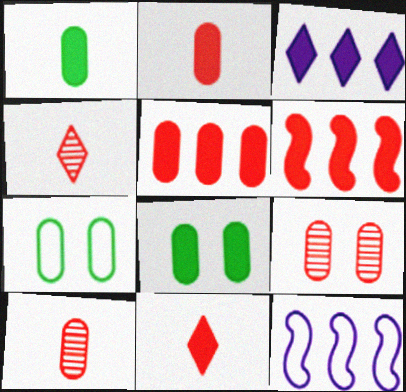[[4, 8, 12]]